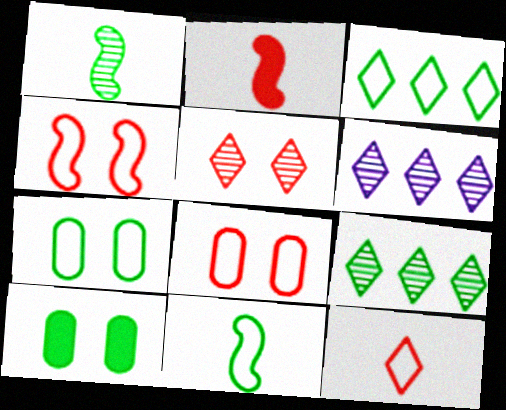[[1, 3, 10], 
[2, 6, 7], 
[3, 7, 11], 
[9, 10, 11]]